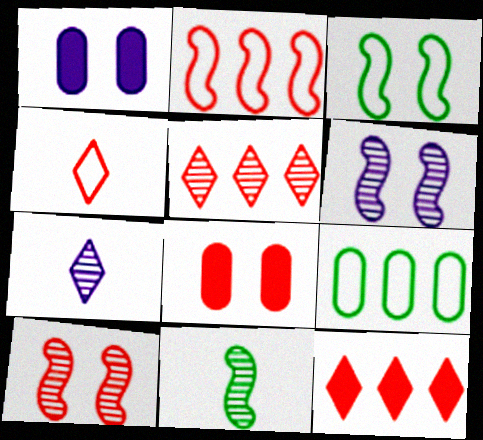[]